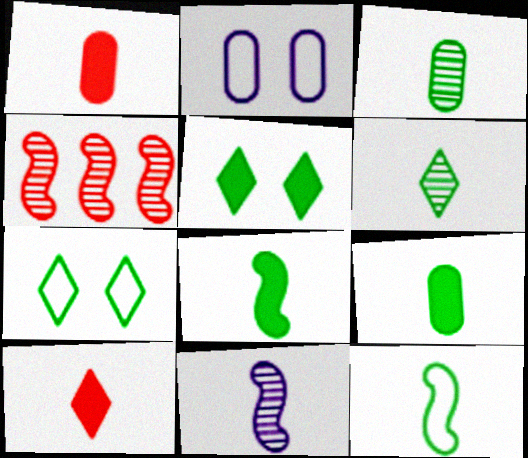[[6, 9, 12]]